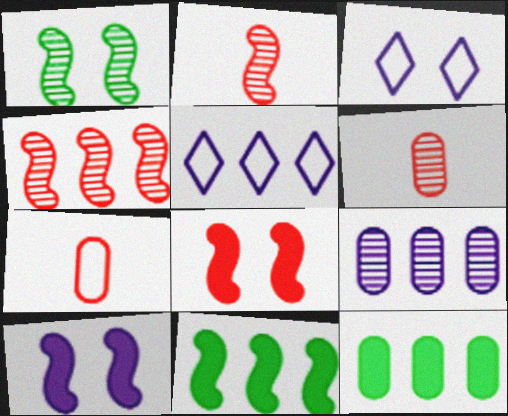[[2, 3, 12], 
[3, 6, 11], 
[4, 5, 12]]